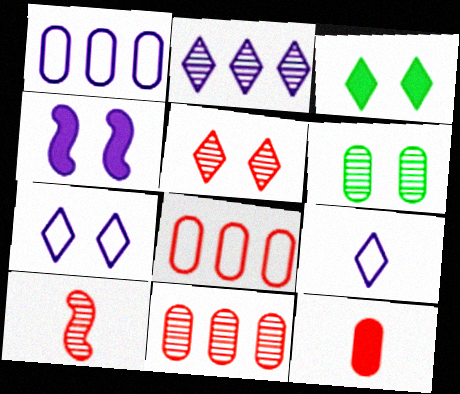[[1, 3, 10], 
[1, 6, 12], 
[2, 6, 10], 
[3, 5, 7], 
[5, 10, 11]]